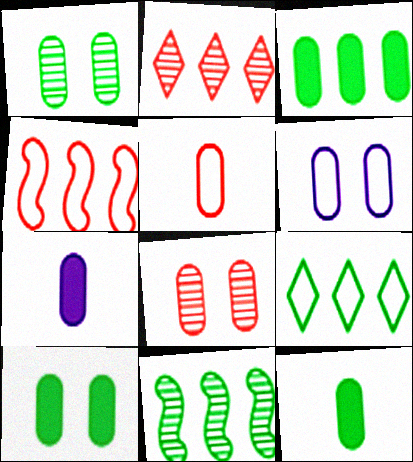[[3, 9, 11], 
[3, 10, 12], 
[6, 8, 10]]